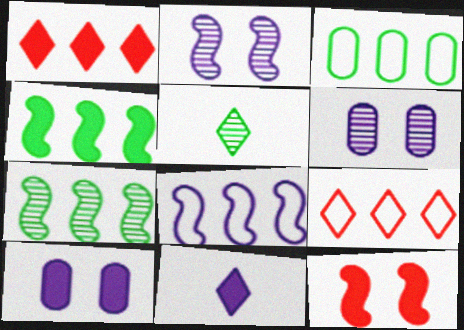[[3, 8, 9], 
[6, 8, 11]]